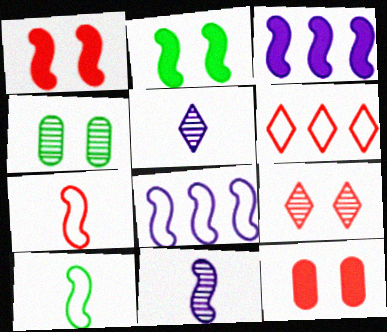[]